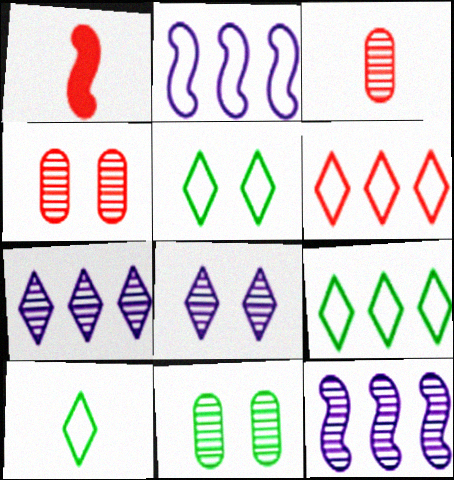[[1, 4, 6], 
[5, 9, 10]]